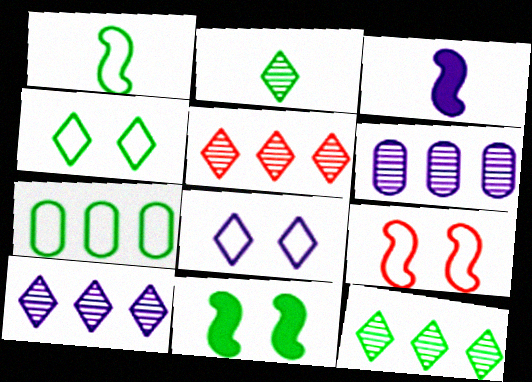[[1, 4, 7], 
[2, 7, 11], 
[3, 6, 8], 
[5, 10, 12]]